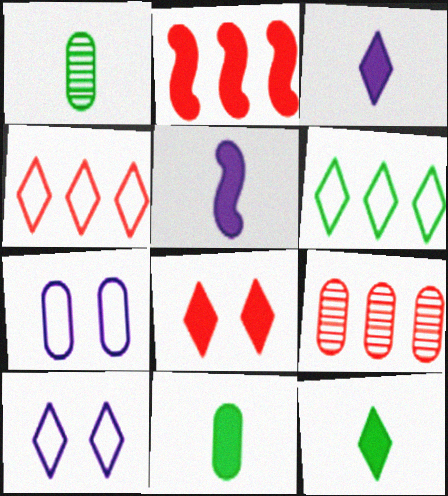[[1, 2, 10], 
[2, 4, 9], 
[7, 9, 11]]